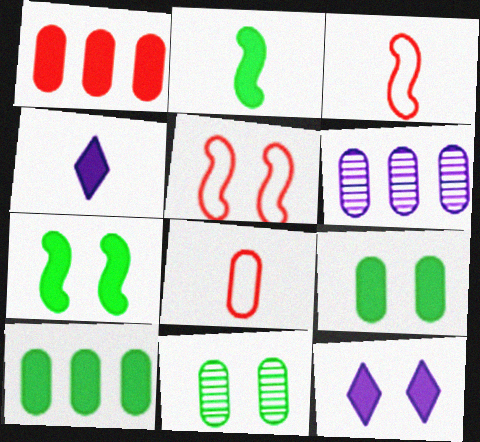[[1, 2, 12], 
[1, 4, 7], 
[5, 11, 12], 
[6, 8, 9]]